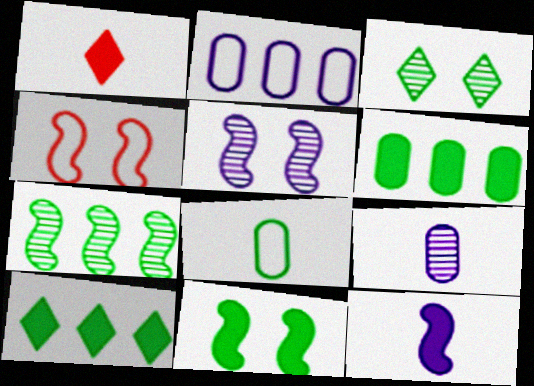[[4, 5, 11], 
[4, 7, 12], 
[4, 9, 10]]